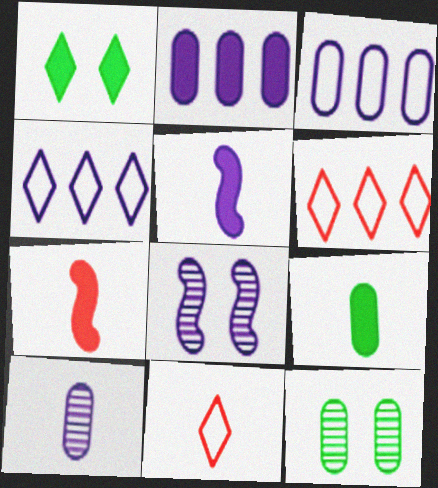[[1, 2, 7], 
[4, 7, 12], 
[5, 6, 12], 
[6, 8, 9]]